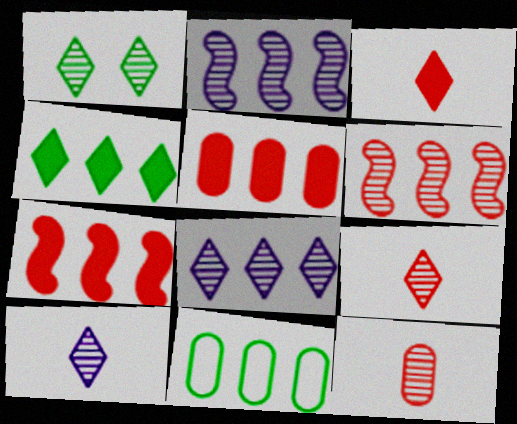[[1, 2, 12], 
[1, 8, 9], 
[7, 8, 11]]